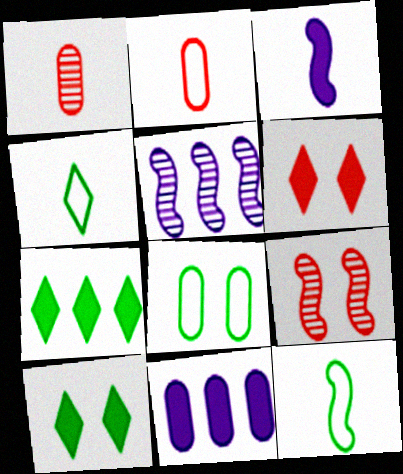[[1, 3, 4], 
[1, 8, 11], 
[2, 5, 10], 
[4, 9, 11]]